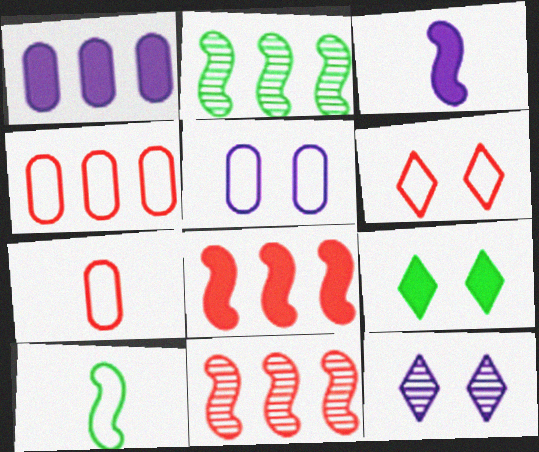[[6, 9, 12]]